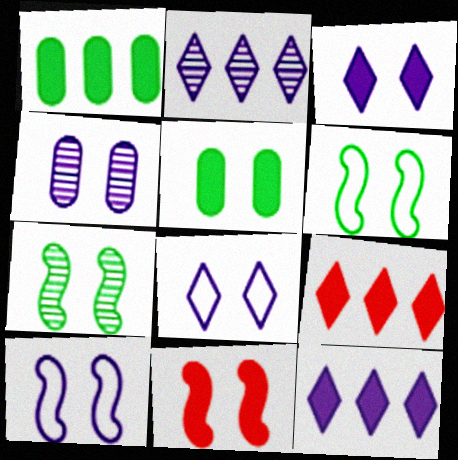[[3, 4, 10], 
[3, 5, 11], 
[7, 10, 11]]